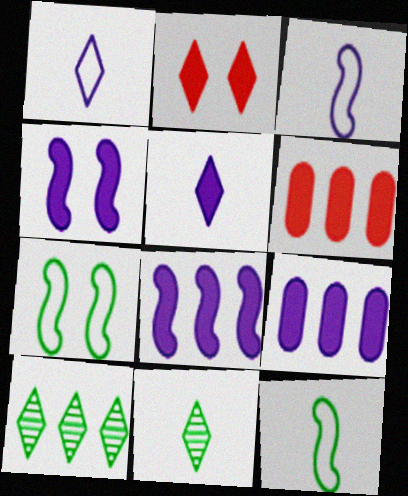[[1, 2, 10], 
[4, 5, 9]]